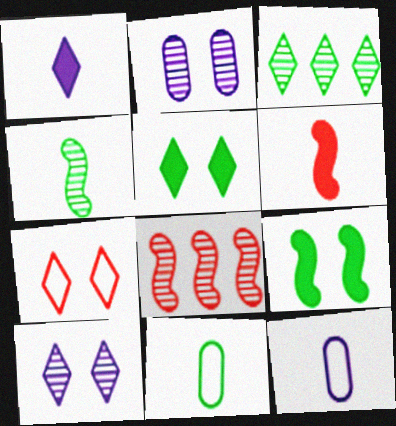[[1, 3, 7], 
[2, 7, 9], 
[3, 9, 11], 
[5, 7, 10], 
[5, 8, 12]]